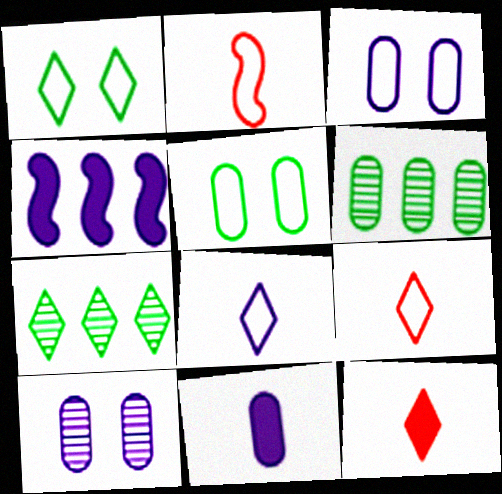[[4, 8, 10]]